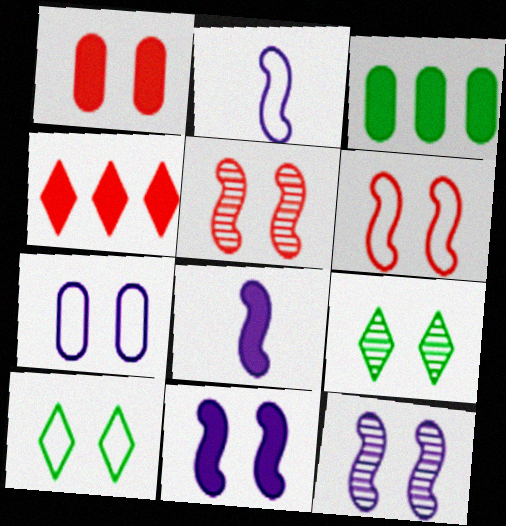[[1, 10, 12], 
[6, 7, 10]]